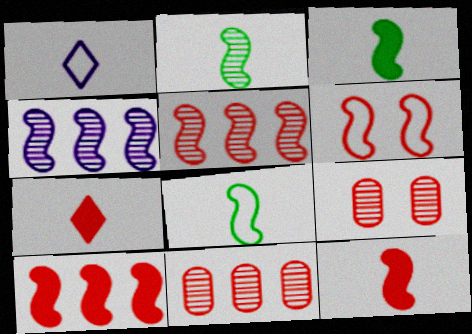[[2, 3, 8], 
[3, 4, 6], 
[5, 6, 12], 
[6, 7, 11]]